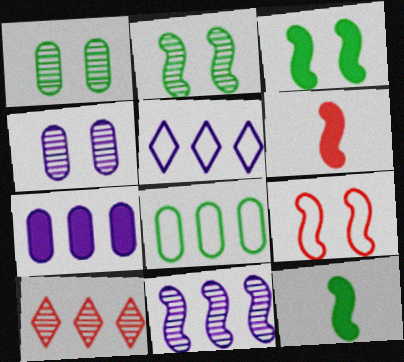[[1, 5, 6], 
[5, 7, 11], 
[9, 11, 12]]